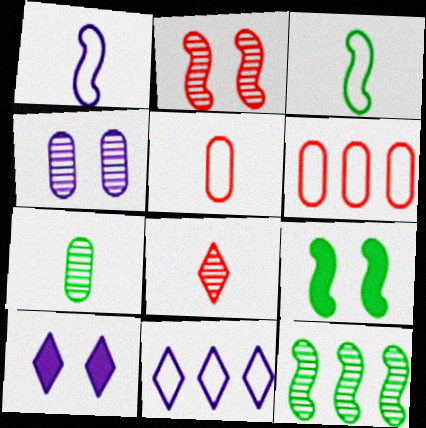[[3, 9, 12], 
[4, 8, 12], 
[5, 10, 12]]